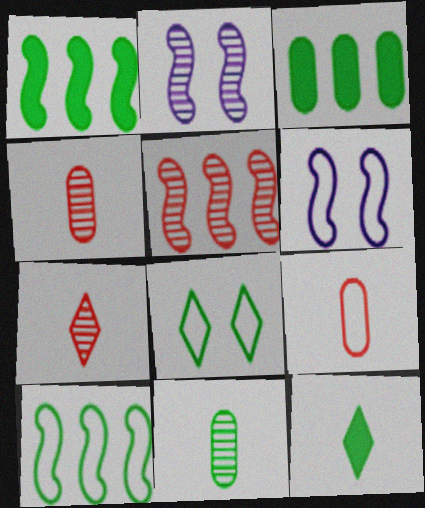[[1, 8, 11], 
[3, 6, 7]]